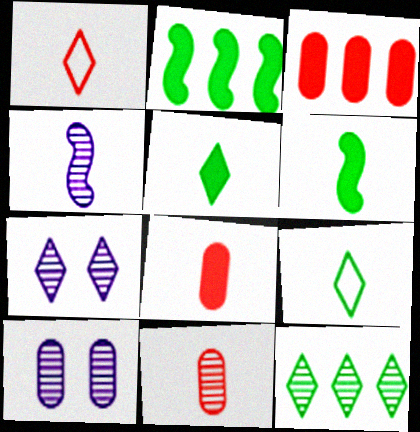[[1, 2, 10], 
[4, 8, 9]]